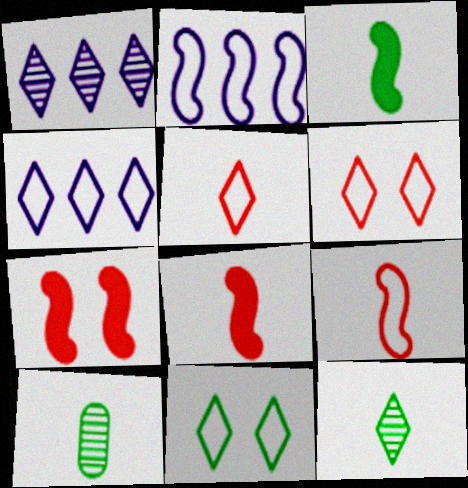[[4, 5, 11], 
[4, 7, 10]]